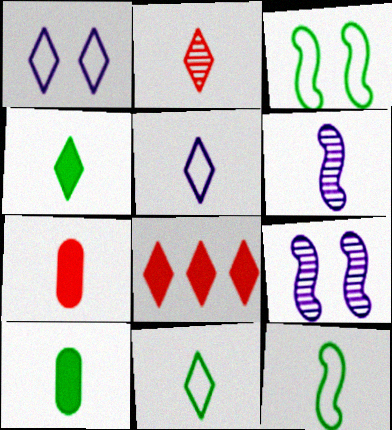[[2, 4, 5], 
[6, 7, 11]]